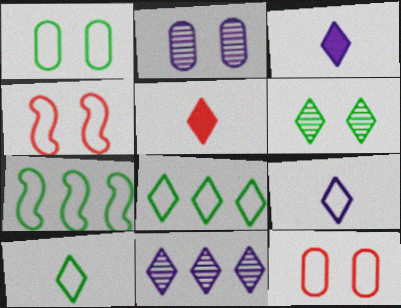[[1, 7, 10], 
[2, 5, 7], 
[7, 9, 12]]